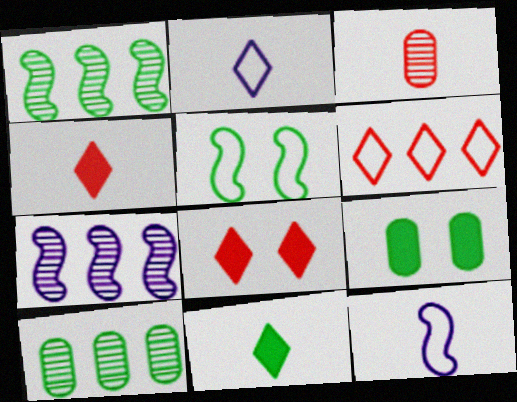[[3, 11, 12], 
[5, 10, 11], 
[8, 10, 12]]